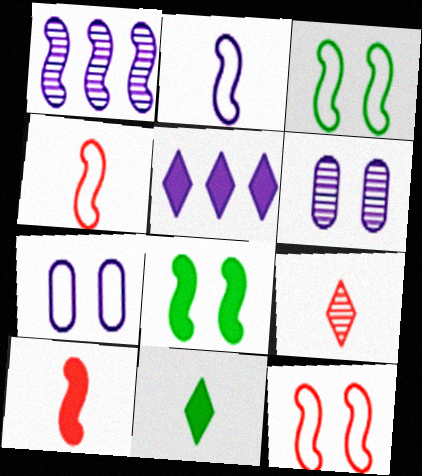[[1, 3, 10], 
[1, 4, 8], 
[2, 5, 6]]